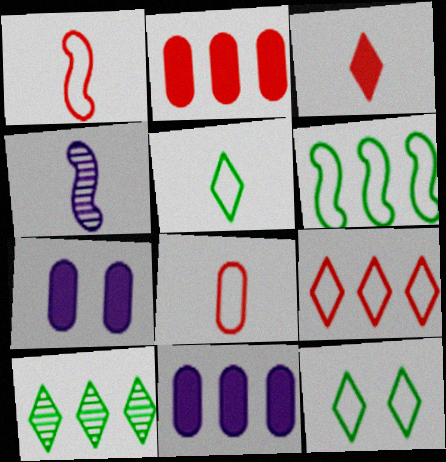[[1, 7, 10], 
[2, 4, 12]]